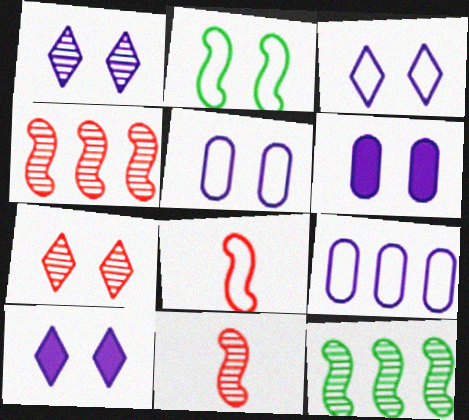[[1, 3, 10], 
[2, 6, 7]]